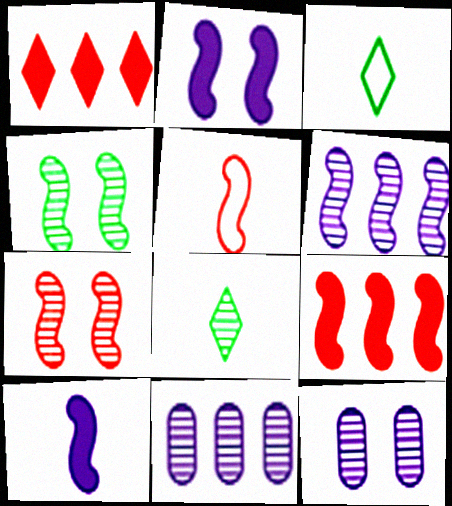[[3, 9, 12], 
[5, 7, 9], 
[7, 8, 11]]